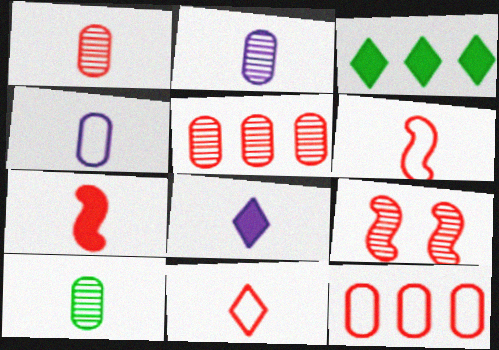[[1, 2, 10], 
[1, 7, 11], 
[3, 4, 9], 
[6, 8, 10]]